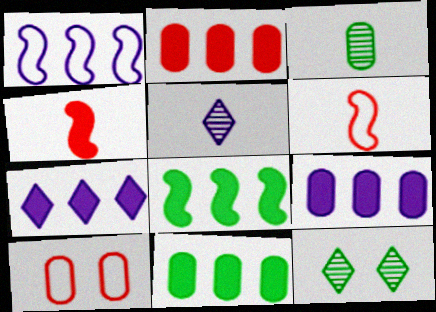[[2, 7, 8], 
[2, 9, 11], 
[3, 9, 10], 
[5, 8, 10], 
[6, 9, 12]]